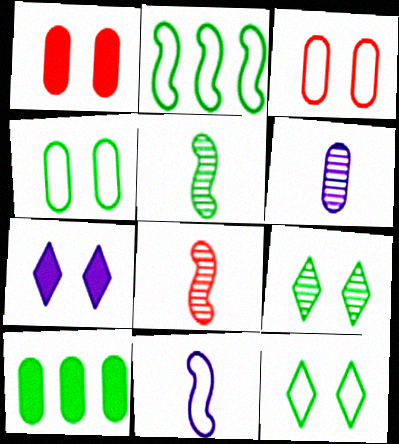[[3, 6, 10], 
[5, 10, 12]]